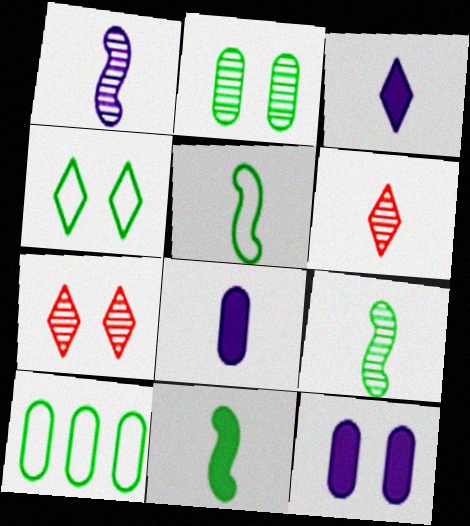[[4, 5, 10], 
[5, 6, 8], 
[5, 9, 11]]